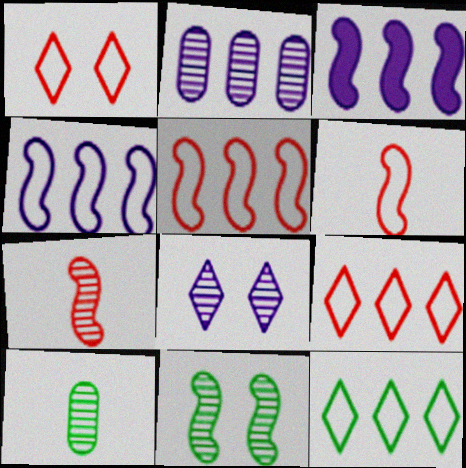[[1, 3, 10], 
[3, 6, 11]]